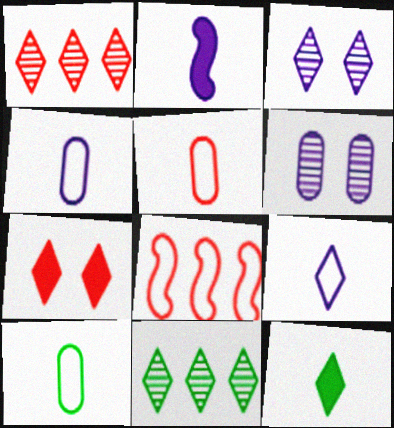[[4, 5, 10], 
[6, 8, 12], 
[7, 9, 11]]